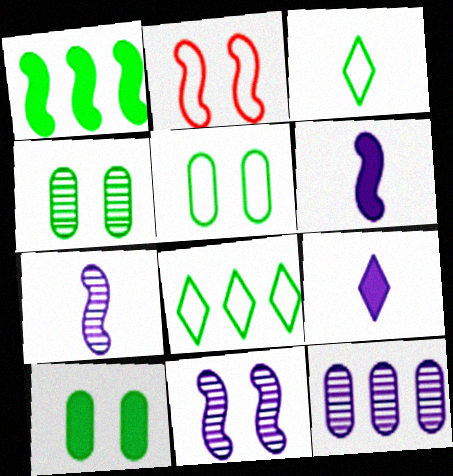[[1, 2, 7], 
[1, 3, 4], 
[4, 5, 10]]